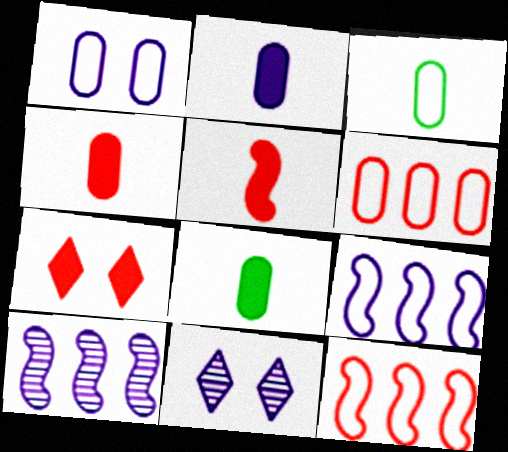[[1, 3, 6], 
[2, 4, 8], 
[2, 9, 11], 
[3, 7, 10], 
[8, 11, 12]]